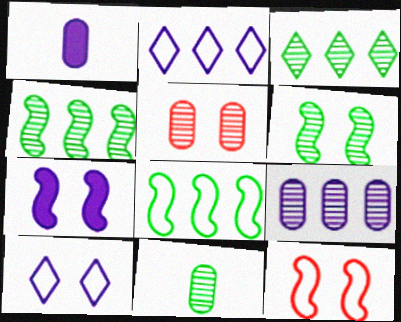[[1, 3, 12], 
[3, 6, 11], 
[5, 9, 11], 
[6, 7, 12]]